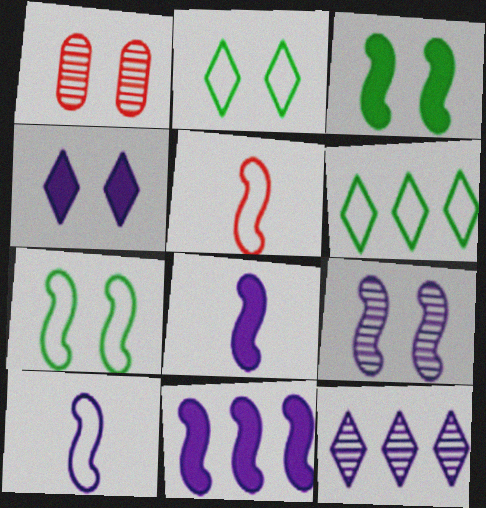[[1, 4, 7], 
[1, 6, 8], 
[9, 10, 11]]